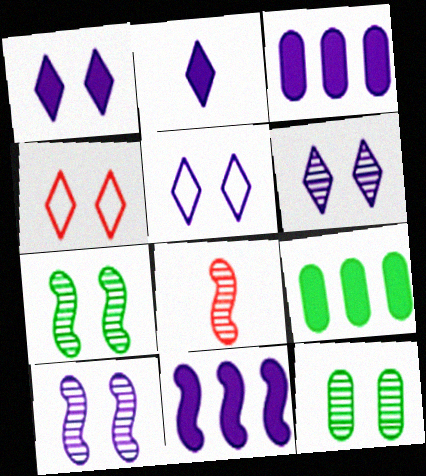[[1, 5, 6], 
[5, 8, 9]]